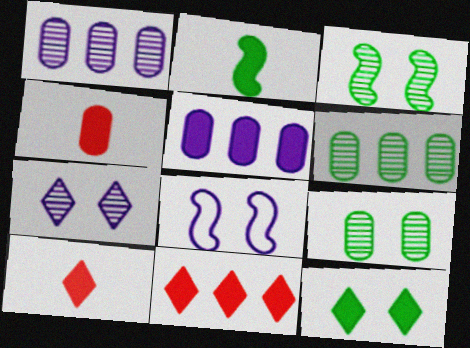[[6, 8, 10]]